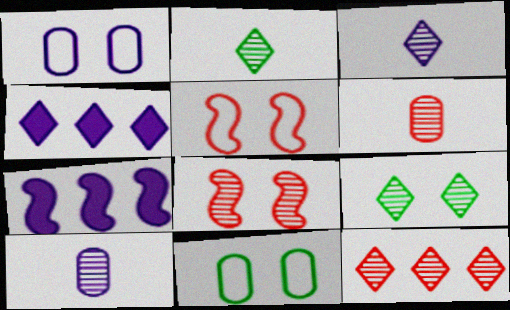[[1, 3, 7], 
[3, 9, 12], 
[6, 8, 12]]